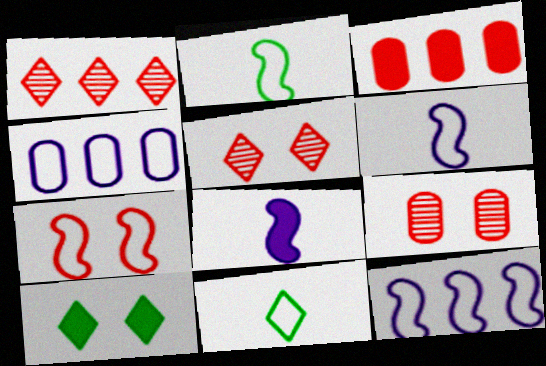[[2, 7, 12], 
[3, 8, 10], 
[4, 7, 11]]